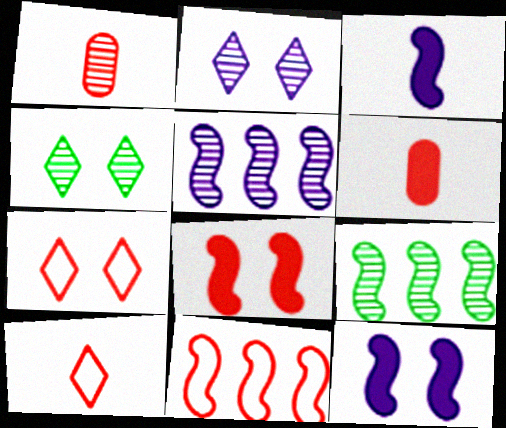[[1, 2, 9], 
[1, 4, 5]]